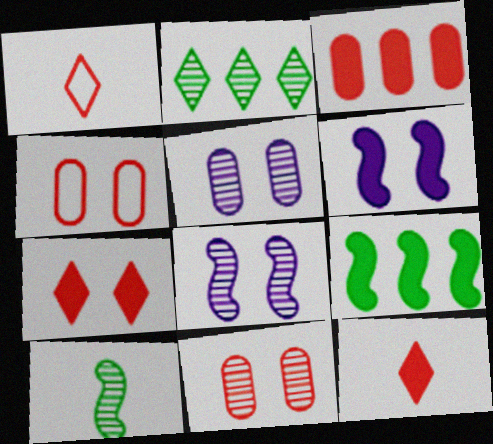[[1, 5, 9]]